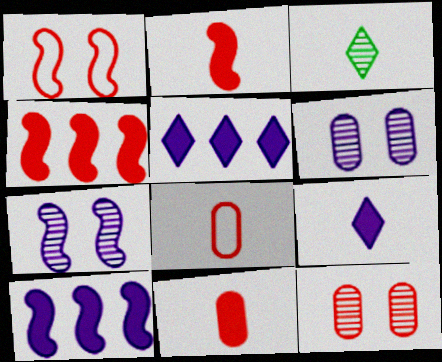[]